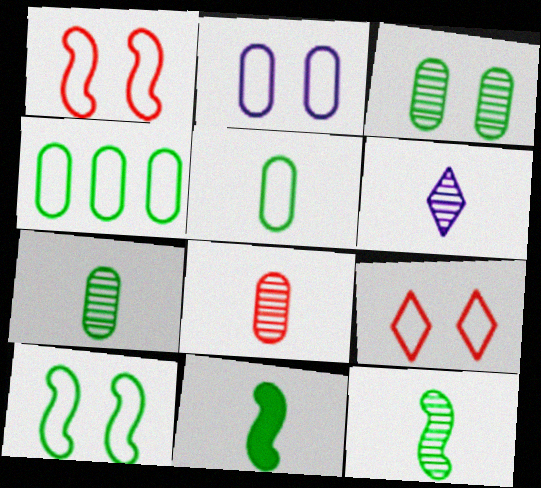[[2, 9, 10], 
[6, 8, 12]]